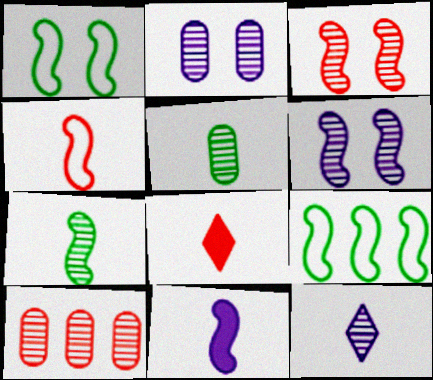[[2, 5, 10], 
[2, 8, 9], 
[3, 9, 11], 
[4, 7, 11]]